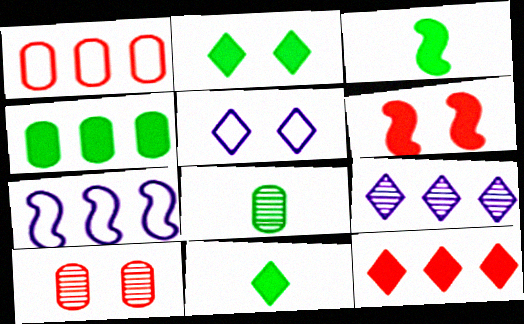[[2, 3, 4], 
[7, 10, 11]]